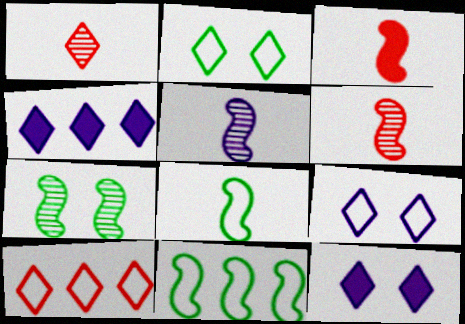[[1, 2, 4], 
[3, 5, 8]]